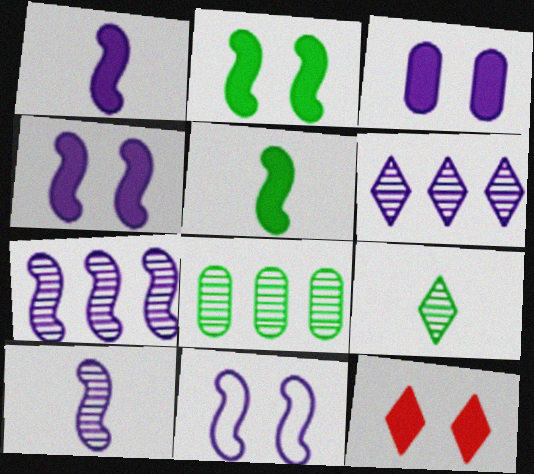[[1, 7, 11], 
[2, 3, 12]]